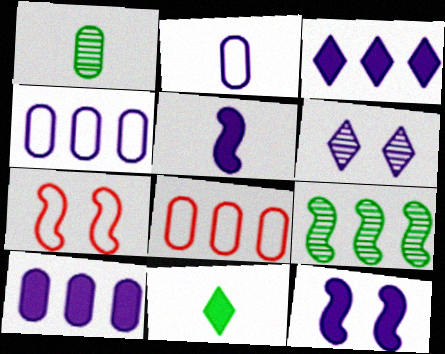[[1, 3, 7], 
[3, 8, 9], 
[4, 5, 6], 
[5, 7, 9]]